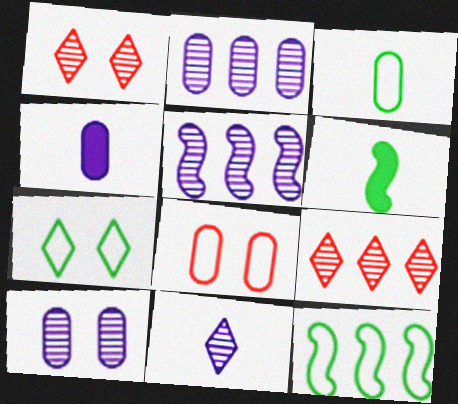[[1, 4, 12], 
[3, 7, 12], 
[5, 10, 11]]